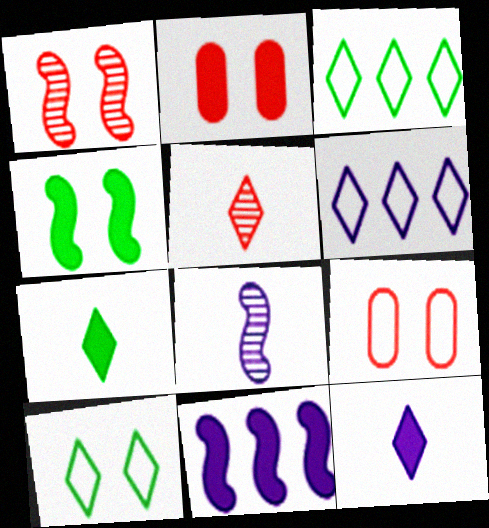[[2, 3, 8], 
[2, 7, 11]]